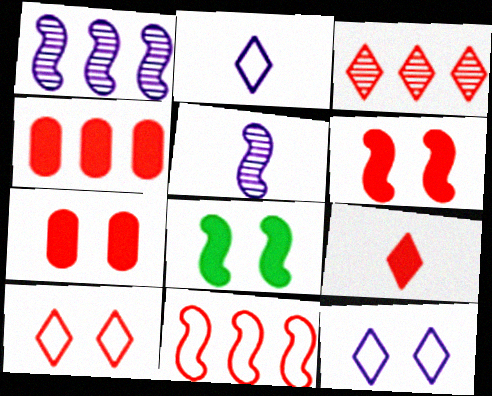[[3, 4, 11], 
[3, 9, 10], 
[4, 6, 9], 
[5, 8, 11]]